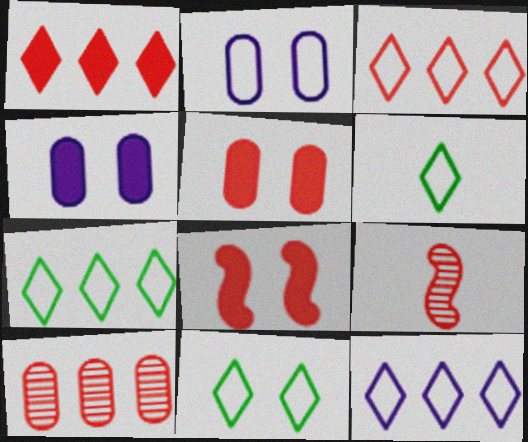[[3, 5, 9], 
[3, 7, 12], 
[4, 7, 9], 
[6, 7, 11]]